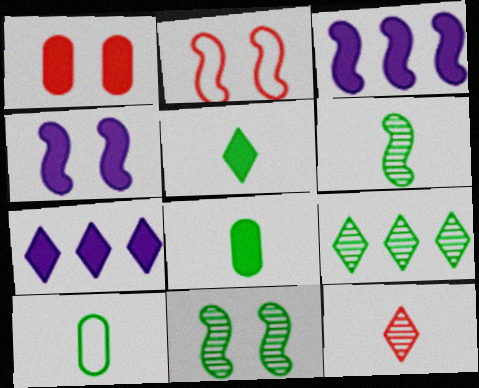[[1, 3, 5], 
[2, 3, 6], 
[2, 4, 11], 
[5, 6, 10]]